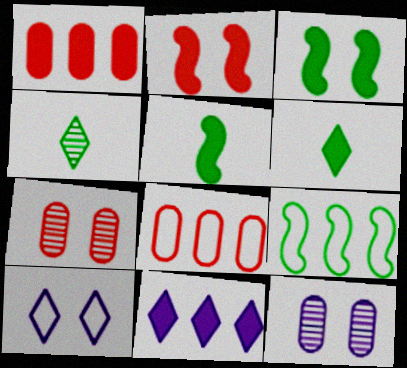[[3, 7, 10]]